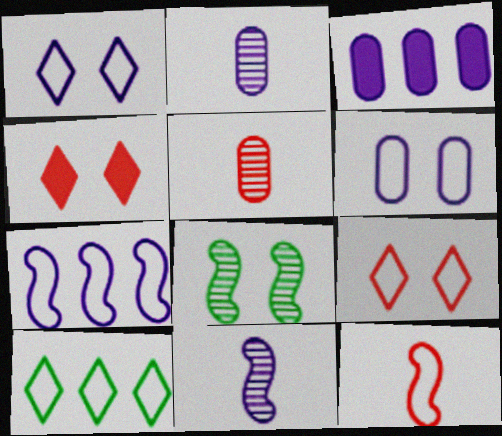[[1, 3, 11], 
[2, 3, 6], 
[4, 6, 8], 
[6, 10, 12]]